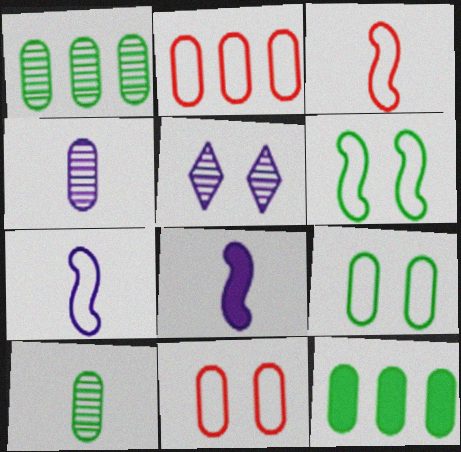[[3, 5, 12], 
[4, 11, 12], 
[9, 10, 12]]